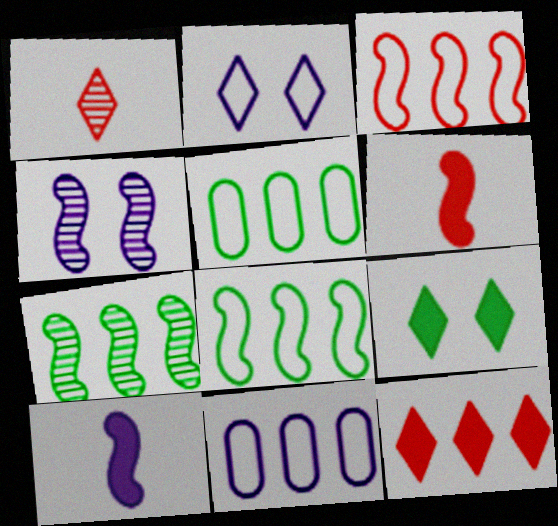[[4, 6, 8], 
[7, 11, 12]]